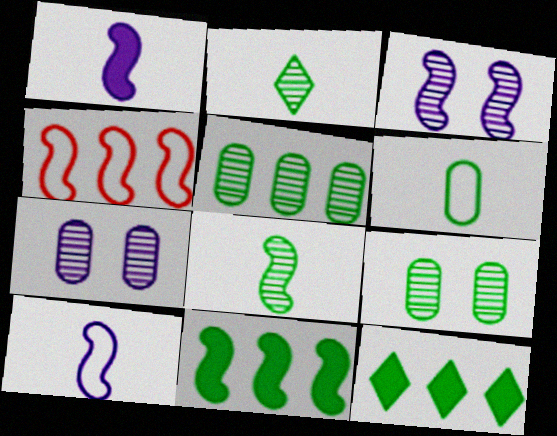[]